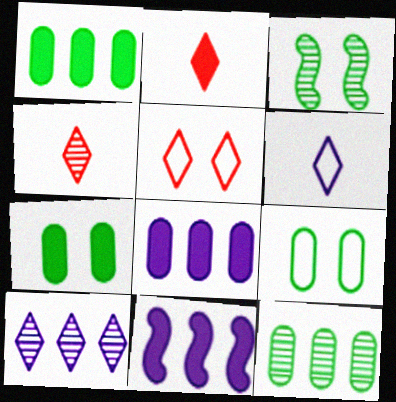[[2, 7, 11], 
[4, 9, 11]]